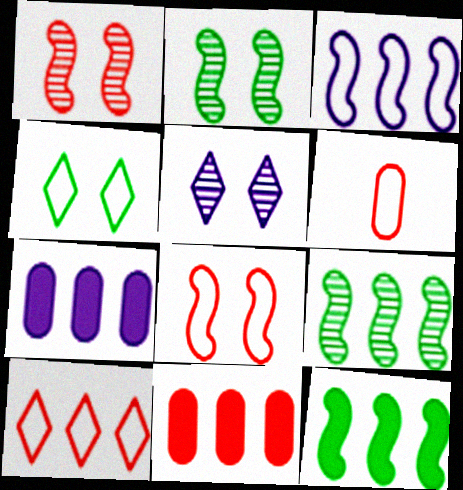[[3, 4, 6], 
[5, 6, 12], 
[6, 8, 10], 
[7, 9, 10]]